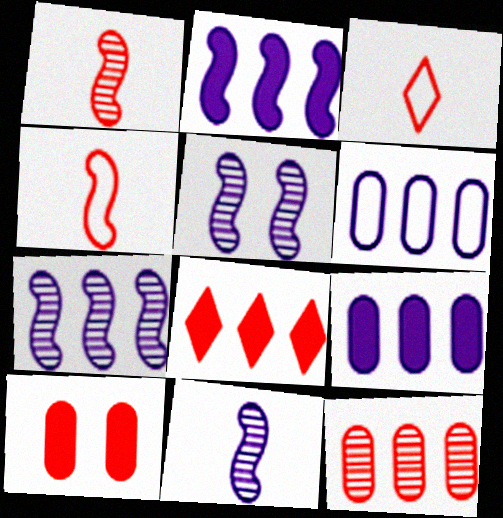[[5, 7, 11]]